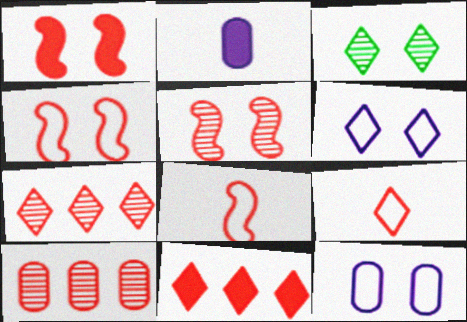[[1, 3, 12], 
[1, 4, 5], 
[1, 9, 10]]